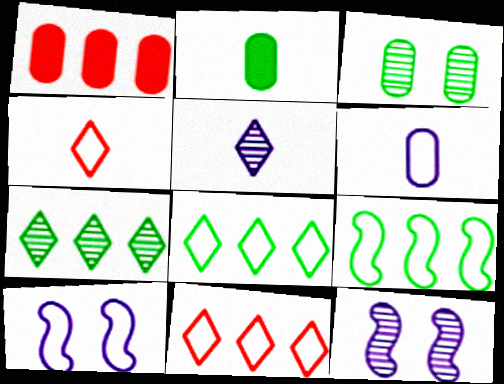[[1, 3, 6], 
[2, 11, 12]]